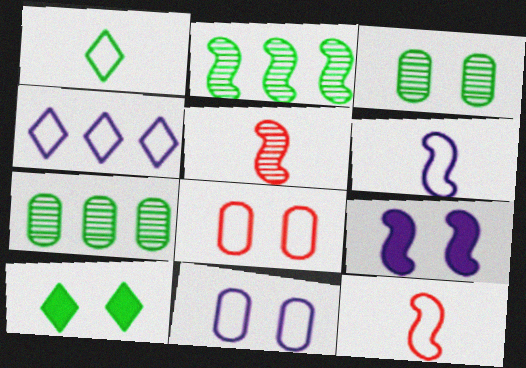[[2, 9, 12], 
[4, 6, 11]]